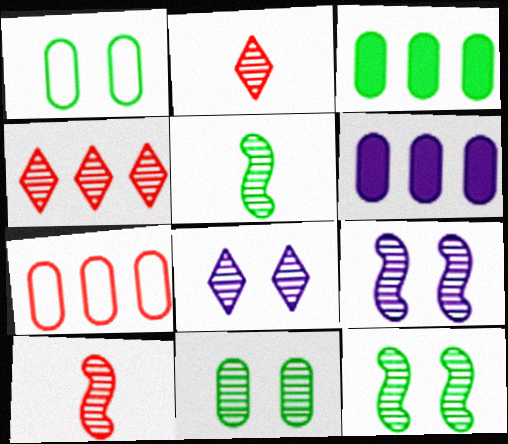[]